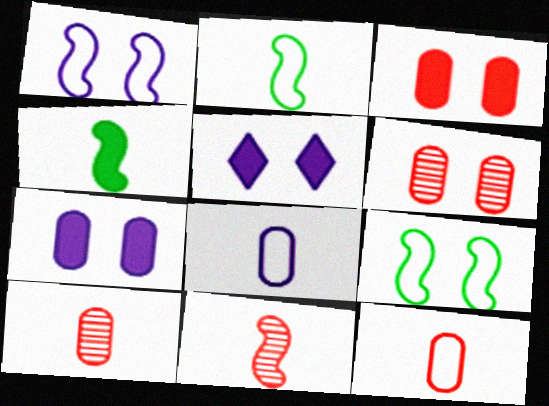[[5, 6, 9]]